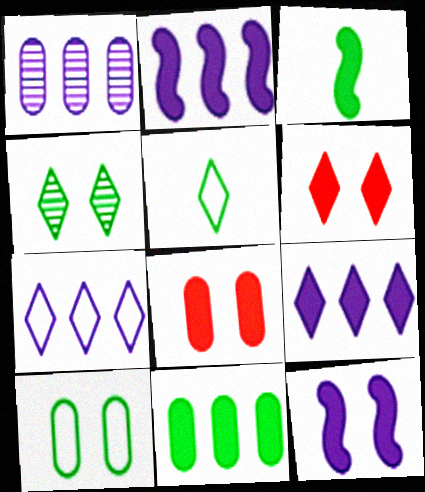[[1, 2, 7], 
[3, 8, 9]]